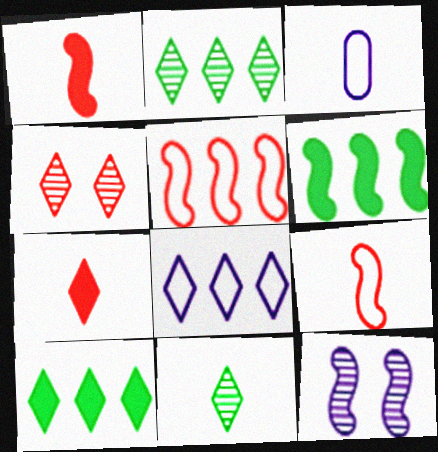[[1, 3, 11], 
[3, 4, 6], 
[6, 9, 12]]